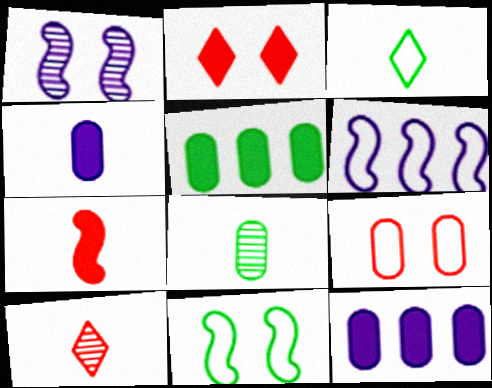[[2, 6, 8], 
[3, 6, 9], 
[8, 9, 12], 
[10, 11, 12]]